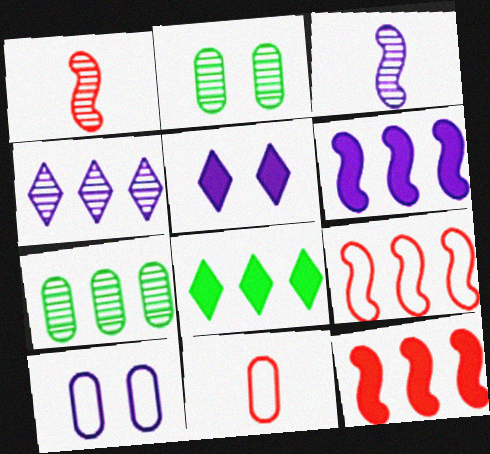[[1, 2, 4], 
[1, 8, 10]]